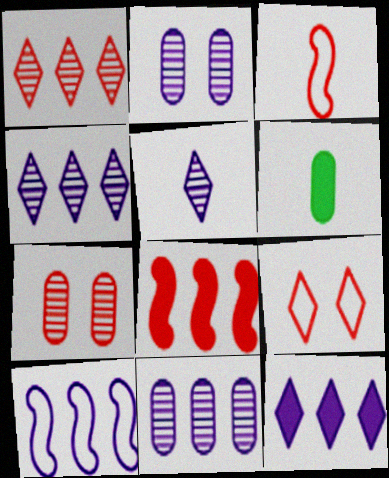[[3, 5, 6], 
[10, 11, 12]]